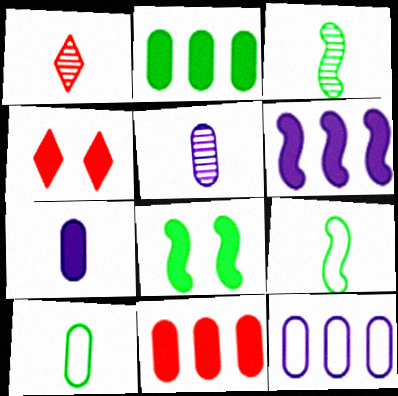[[1, 3, 5], 
[1, 7, 9], 
[1, 8, 12], 
[3, 4, 12]]